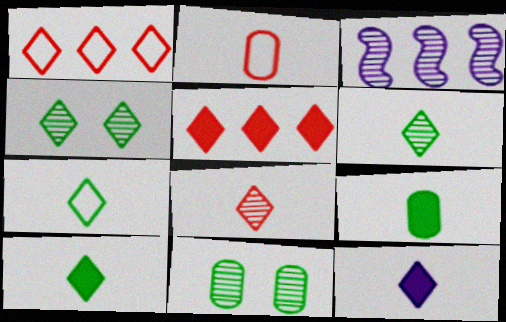[[1, 4, 12], 
[3, 8, 11], 
[6, 7, 10], 
[7, 8, 12]]